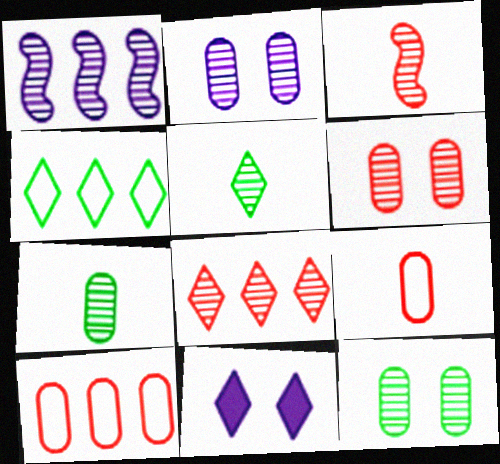[[1, 5, 6], 
[2, 6, 12], 
[3, 6, 8]]